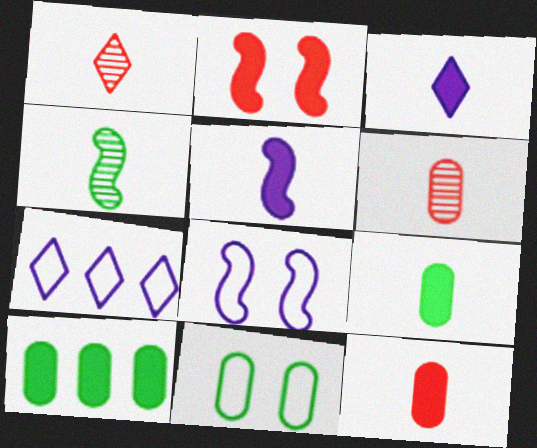[[1, 8, 10], 
[2, 3, 10]]